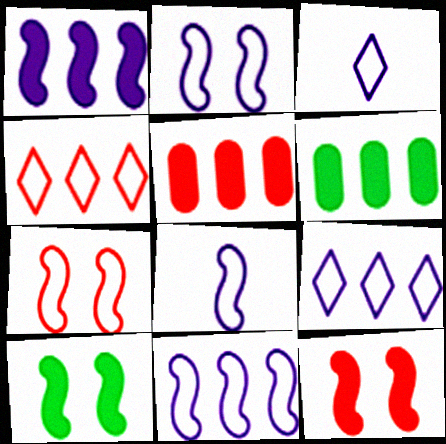[[2, 8, 11]]